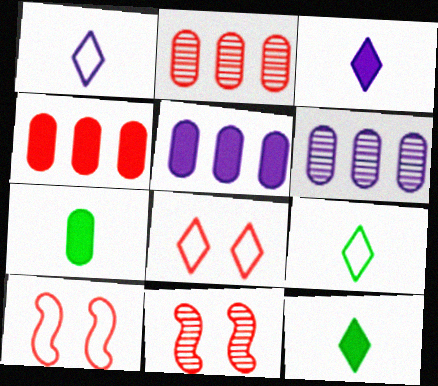[[5, 9, 11], 
[6, 10, 12]]